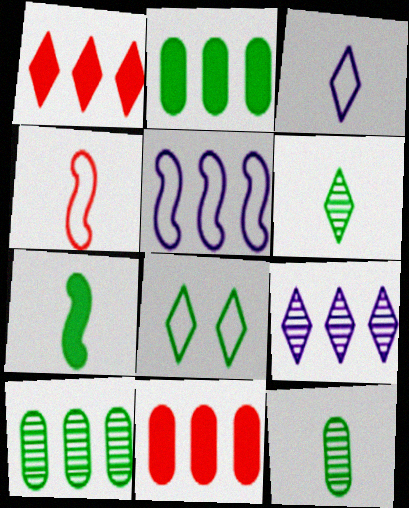[[1, 5, 10], 
[7, 8, 10]]